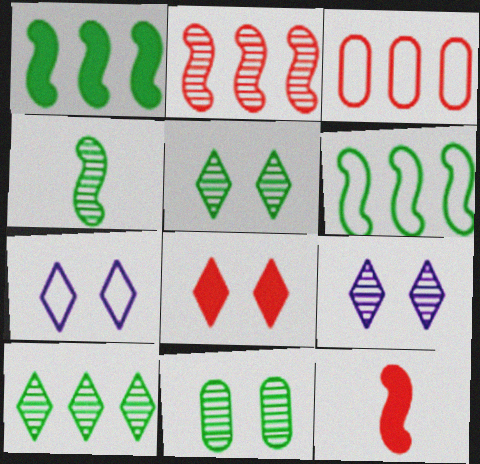[[4, 10, 11], 
[5, 7, 8]]